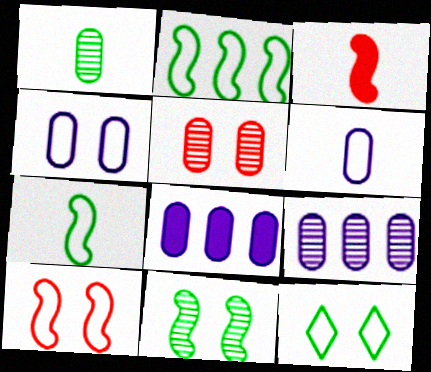[[1, 5, 9], 
[3, 9, 12], 
[4, 10, 12]]